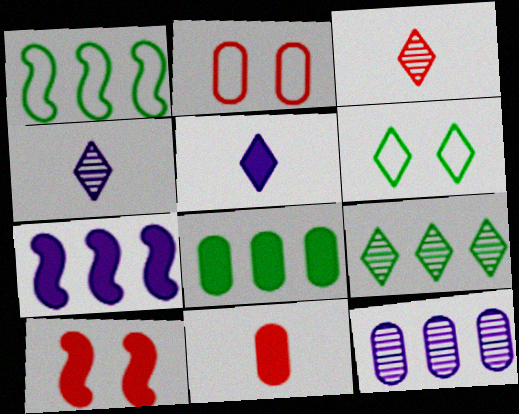[[1, 8, 9], 
[5, 8, 10]]